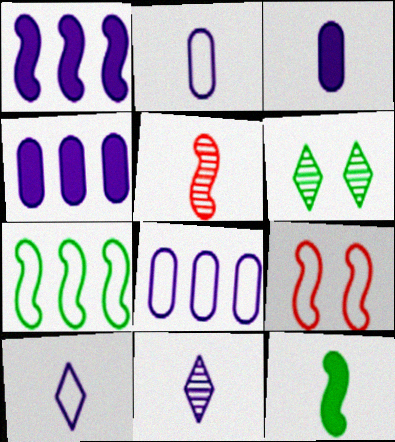[]